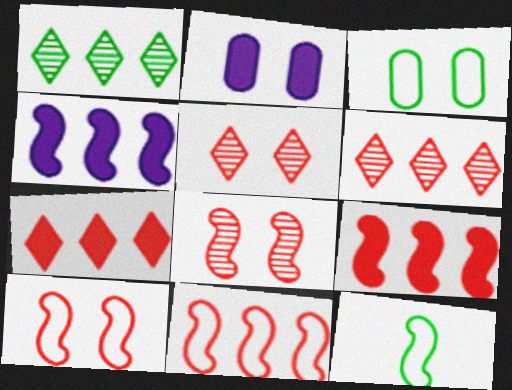[[2, 6, 12], 
[4, 8, 12]]